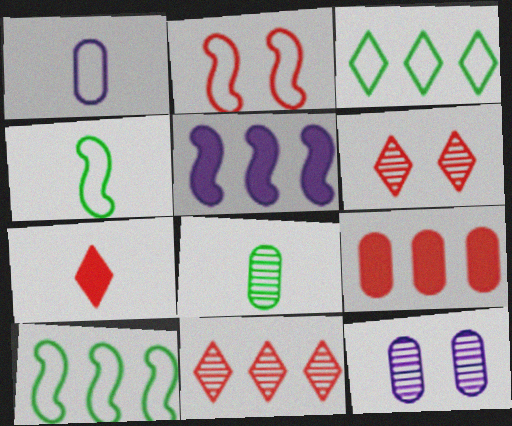[[1, 2, 3], 
[7, 10, 12]]